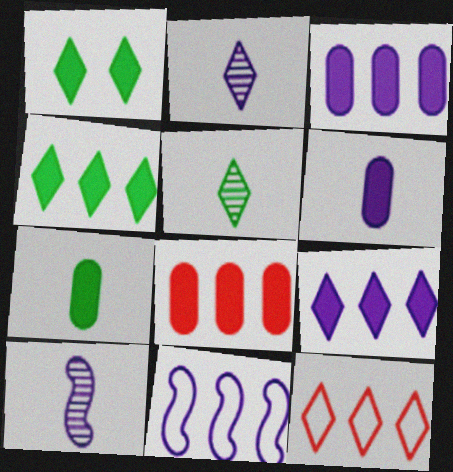[[1, 2, 12]]